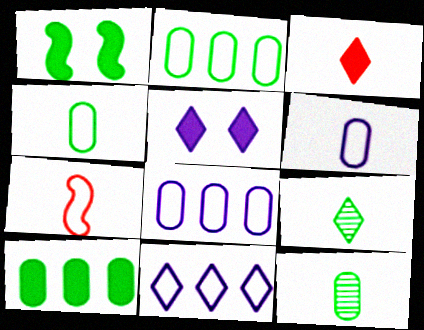[[1, 2, 9]]